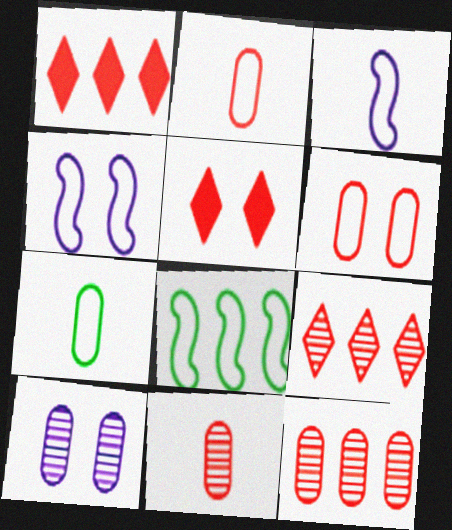[]